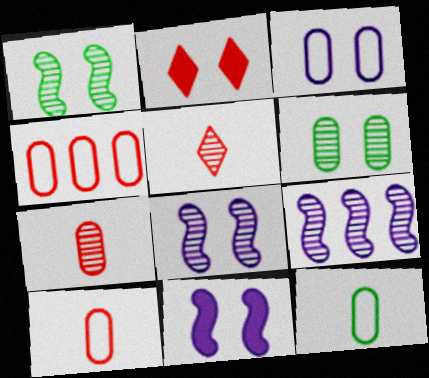[[1, 2, 3], 
[2, 9, 12], 
[3, 4, 12], 
[5, 6, 9]]